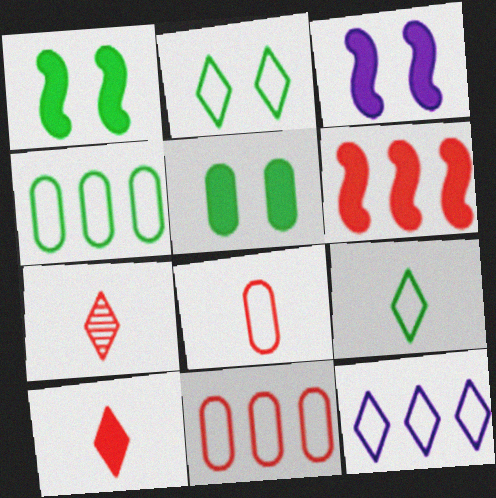[[3, 4, 7]]